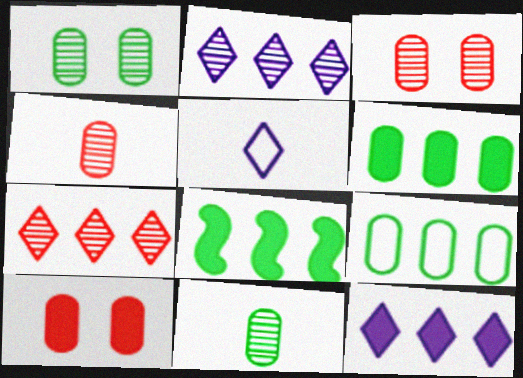[[3, 5, 8]]